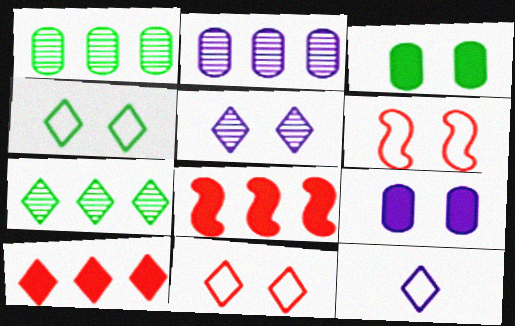[[3, 5, 6]]